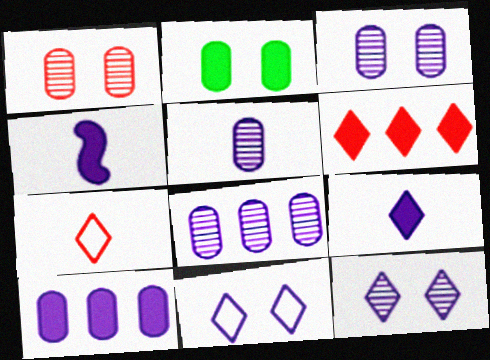[[2, 4, 6], 
[3, 5, 8], 
[4, 8, 11]]